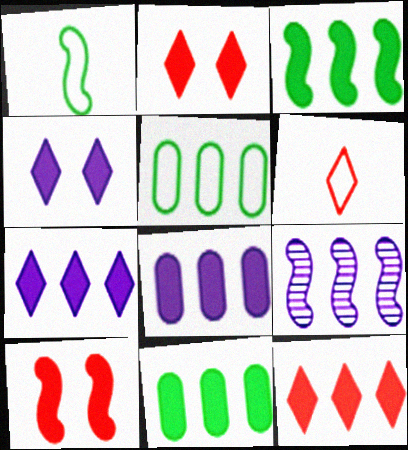[[1, 9, 10], 
[3, 8, 12], 
[5, 9, 12]]